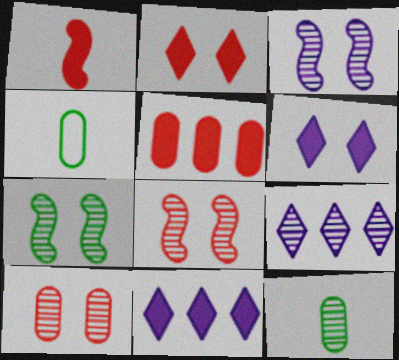[[1, 2, 5], 
[3, 7, 8], 
[4, 8, 11], 
[8, 9, 12]]